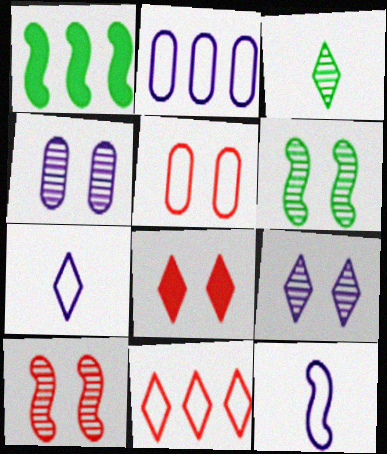[[1, 10, 12], 
[5, 8, 10]]